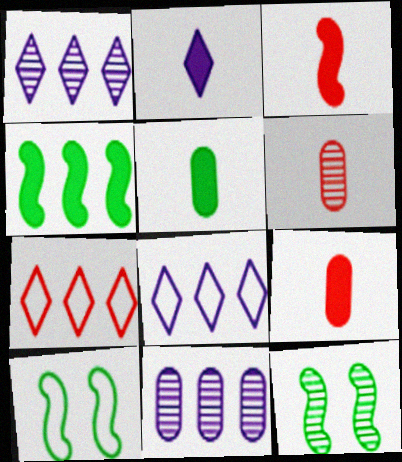[[1, 6, 12], 
[1, 9, 10], 
[2, 3, 5], 
[4, 7, 11], 
[8, 9, 12]]